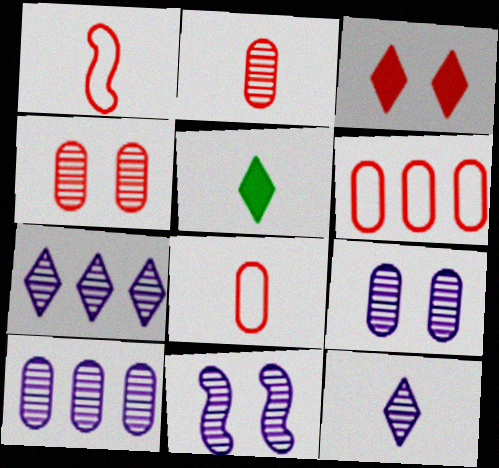[[5, 6, 11], 
[10, 11, 12]]